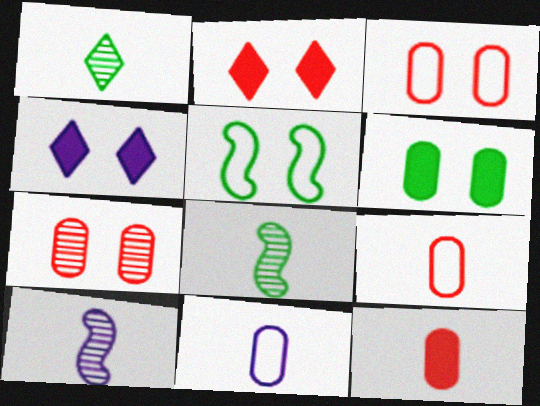[[4, 5, 7]]